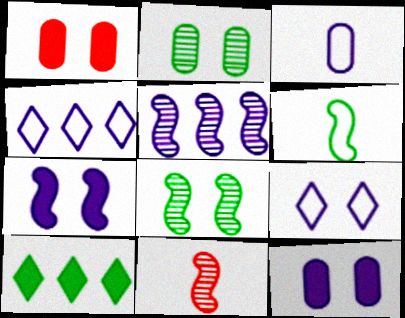[[1, 8, 9], 
[2, 6, 10], 
[5, 8, 11]]